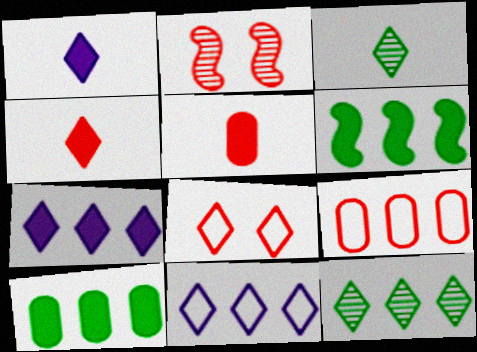[[1, 8, 12], 
[2, 4, 9], 
[3, 7, 8]]